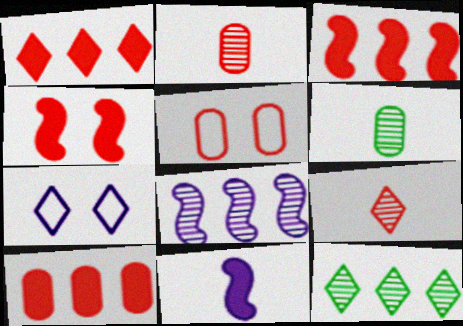[[1, 3, 10], 
[2, 5, 10], 
[3, 5, 9], 
[3, 6, 7], 
[5, 11, 12]]